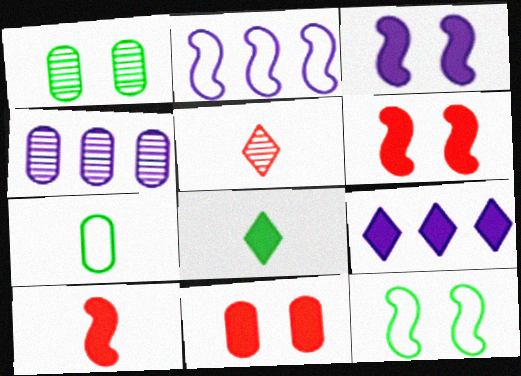[[2, 4, 9], 
[4, 7, 11]]